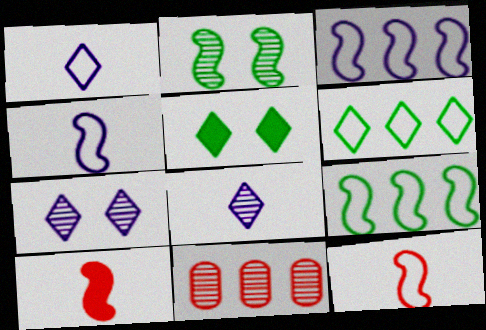[[2, 3, 10], 
[2, 8, 11], 
[4, 5, 11]]